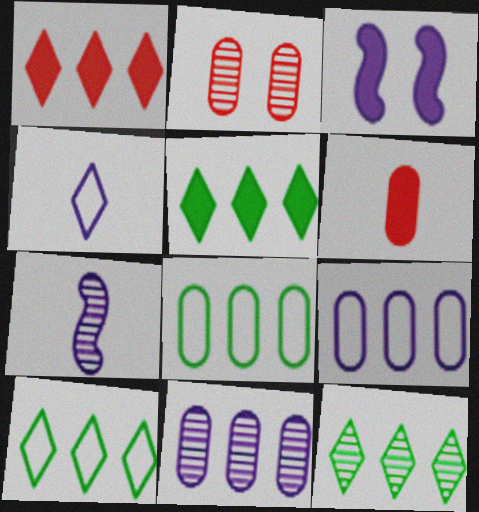[[2, 7, 12], 
[3, 4, 11], 
[3, 5, 6], 
[5, 10, 12]]